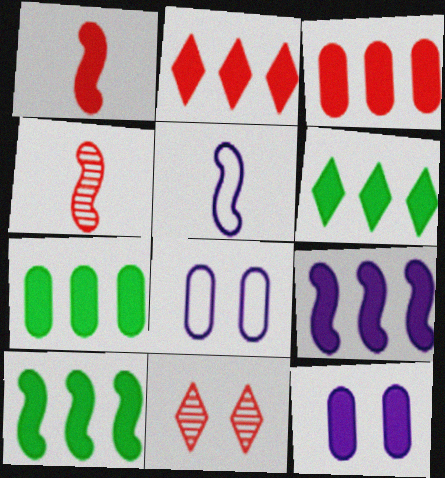[[1, 6, 12], 
[2, 7, 9], 
[3, 6, 9], 
[4, 6, 8], 
[5, 7, 11], 
[6, 7, 10]]